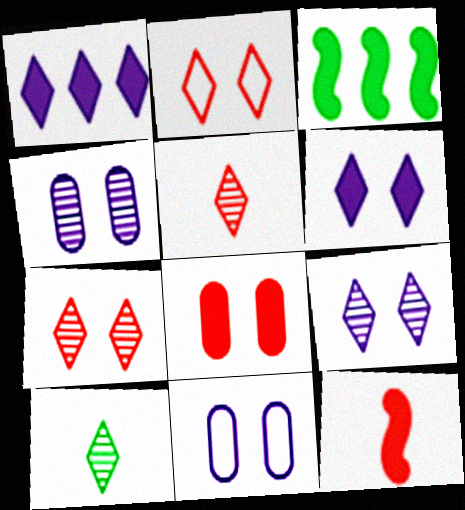[[1, 2, 10], 
[3, 5, 11]]